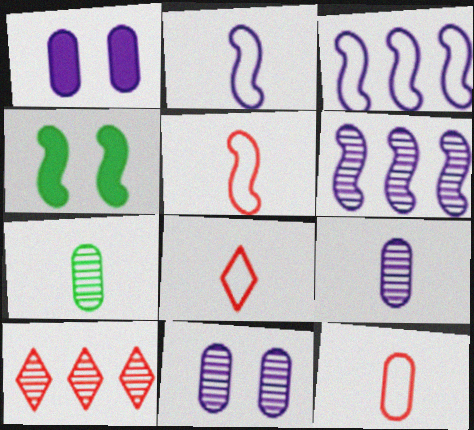[[4, 5, 6], 
[5, 8, 12]]